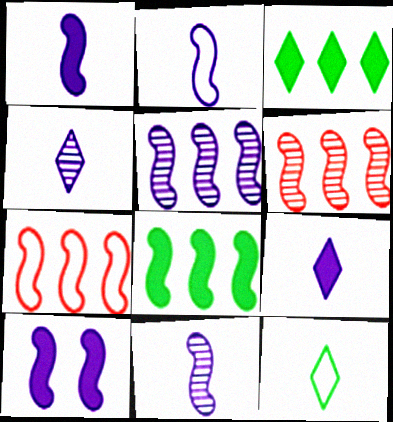[[1, 2, 11], 
[2, 5, 10], 
[5, 7, 8]]